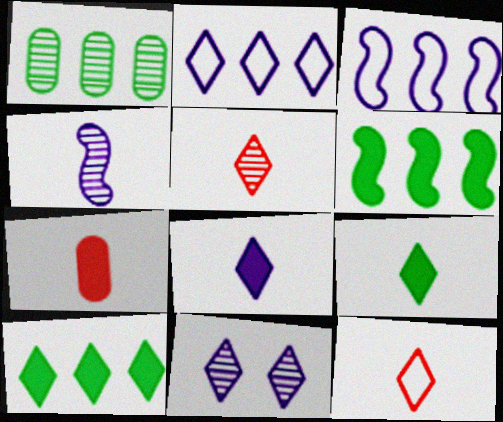[[2, 8, 11], 
[10, 11, 12]]